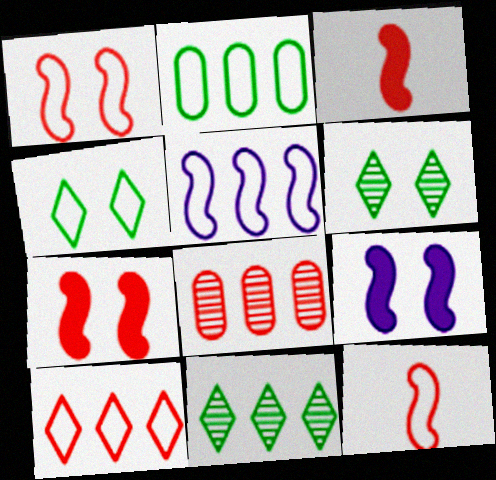[[2, 5, 10]]